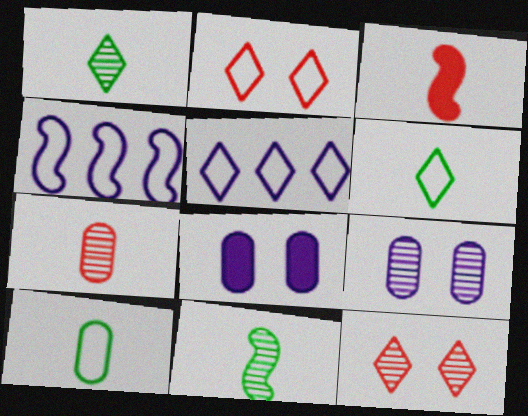[[2, 4, 10], 
[2, 5, 6]]